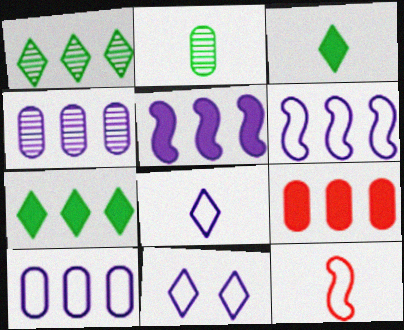[[1, 6, 9], 
[5, 7, 9]]